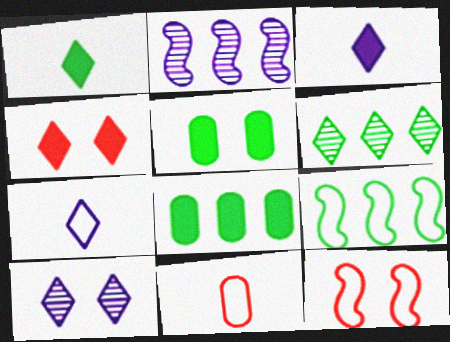[[4, 6, 7], 
[5, 10, 12], 
[6, 8, 9]]